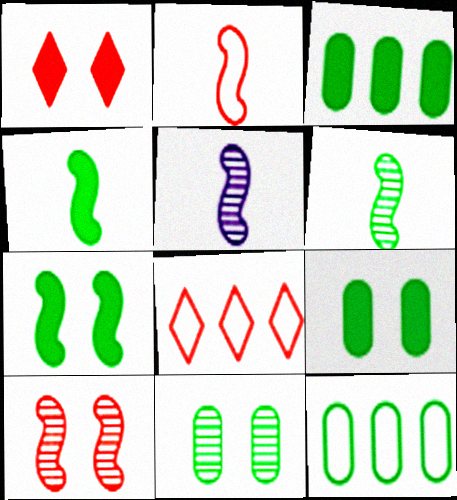[[1, 5, 12], 
[2, 4, 5], 
[5, 8, 9]]